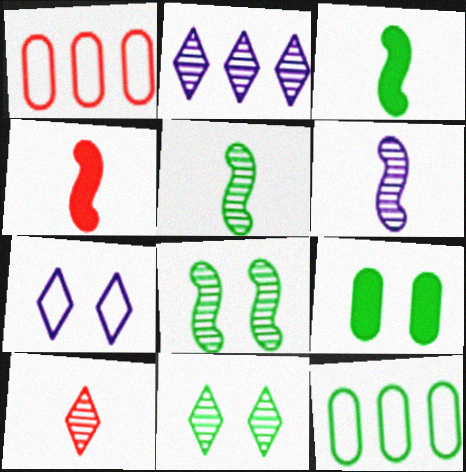[[2, 10, 11], 
[3, 11, 12]]